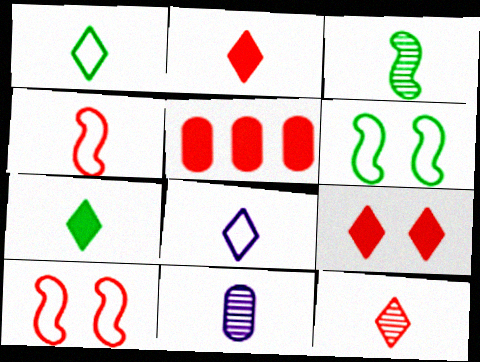[[3, 11, 12], 
[4, 7, 11], 
[5, 10, 12], 
[7, 8, 12]]